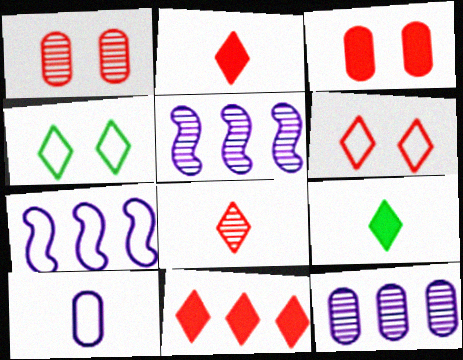[[1, 7, 9], 
[6, 8, 11]]